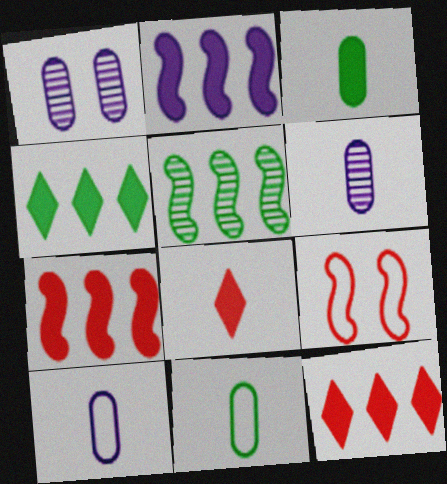[[4, 6, 9]]